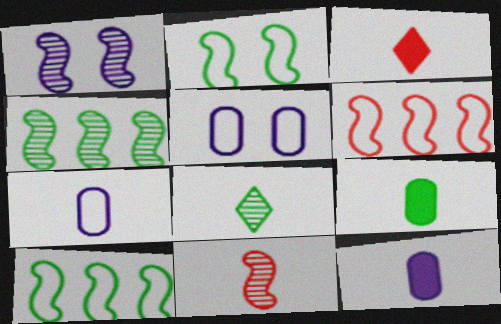[[1, 4, 11], 
[3, 4, 5]]